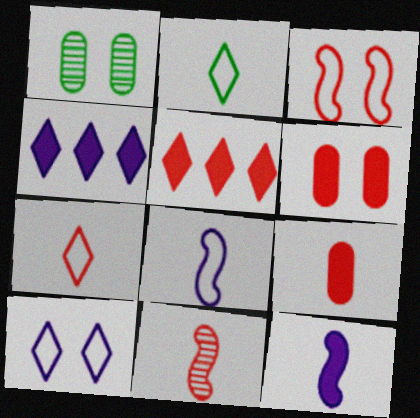[[1, 5, 8], 
[7, 9, 11]]